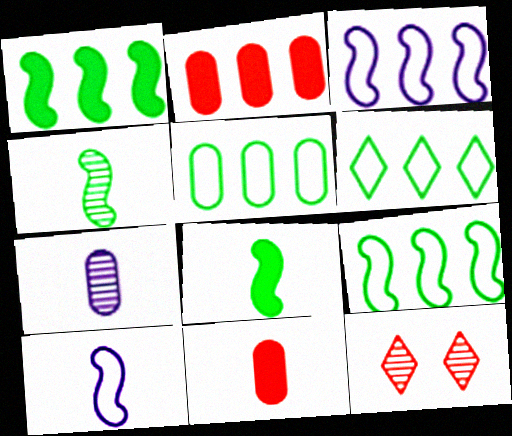[[5, 6, 9]]